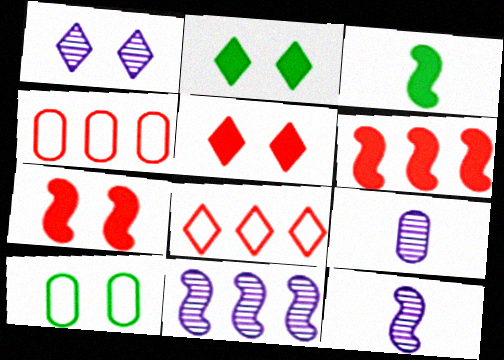[[1, 3, 4], 
[1, 7, 10], 
[1, 9, 11], 
[2, 4, 12]]